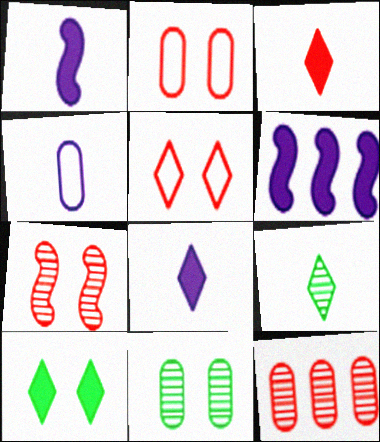[[2, 6, 9]]